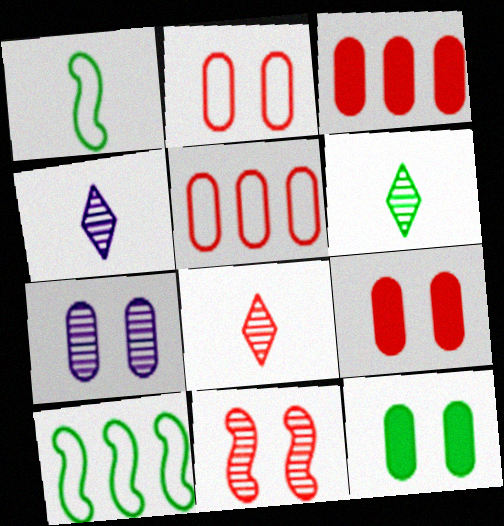[[2, 7, 12], 
[4, 6, 8], 
[4, 9, 10], 
[6, 10, 12]]